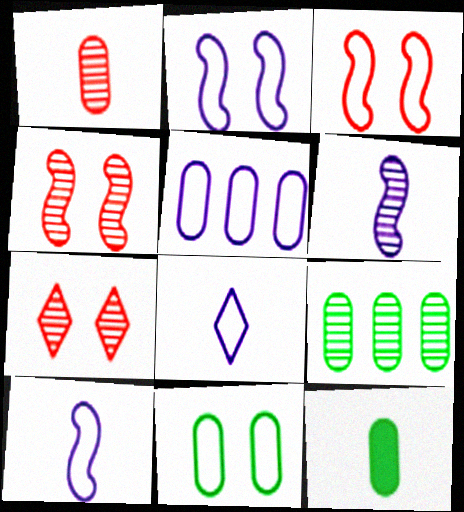[[2, 5, 8], 
[6, 7, 9], 
[9, 11, 12]]